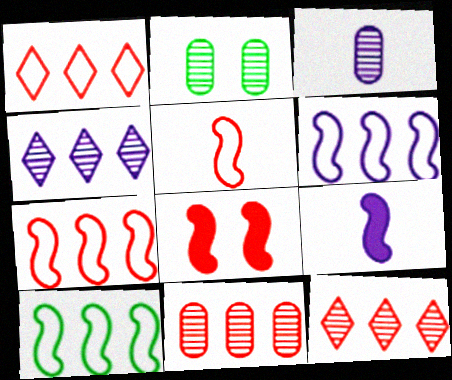[[1, 2, 9], 
[2, 3, 11], 
[6, 7, 10]]